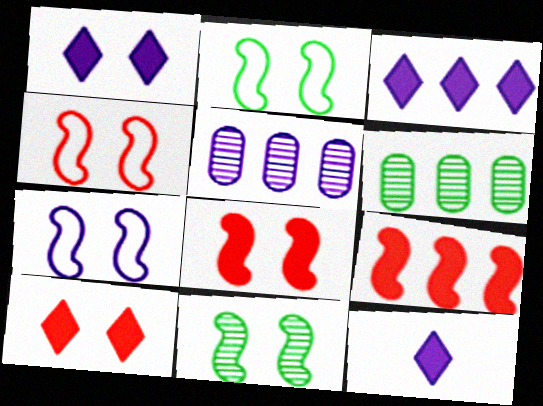[[1, 3, 12], 
[2, 4, 7], 
[4, 6, 12], 
[5, 7, 12], 
[7, 8, 11]]